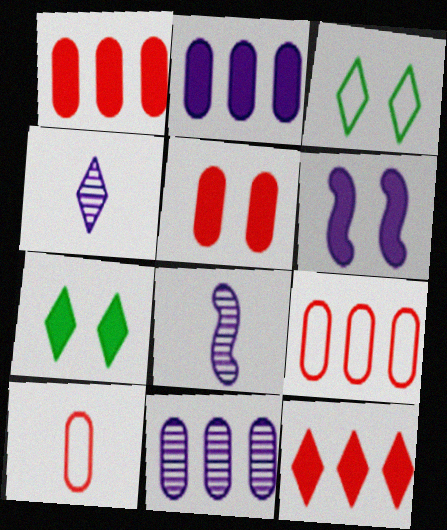[[1, 3, 8], 
[3, 4, 12], 
[5, 6, 7], 
[7, 8, 9]]